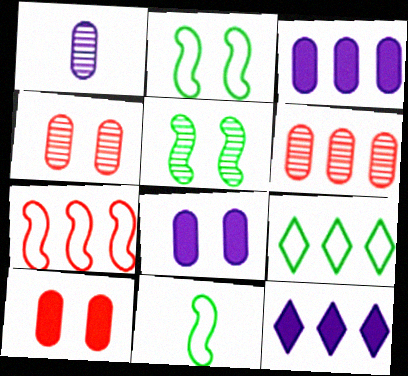[[4, 11, 12]]